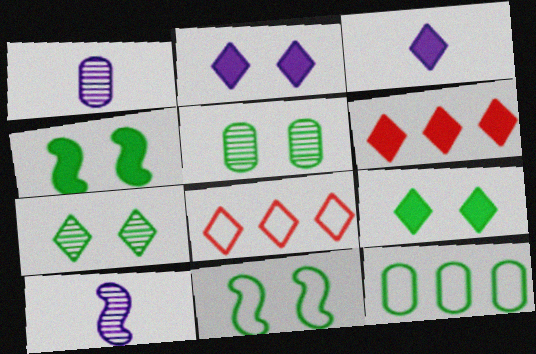[[1, 4, 8], 
[1, 6, 11], 
[3, 6, 9], 
[3, 7, 8], 
[5, 9, 11]]